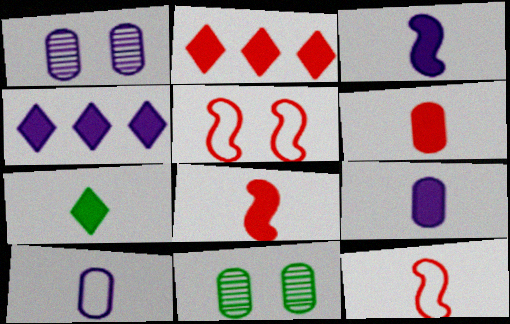[[3, 6, 7], 
[4, 11, 12], 
[7, 8, 9]]